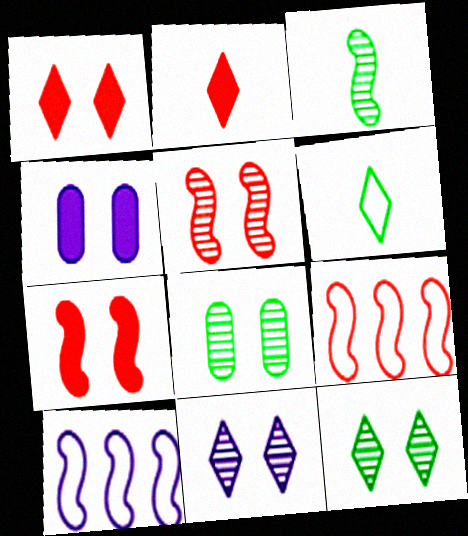[[2, 8, 10], 
[3, 7, 10], 
[5, 8, 11]]